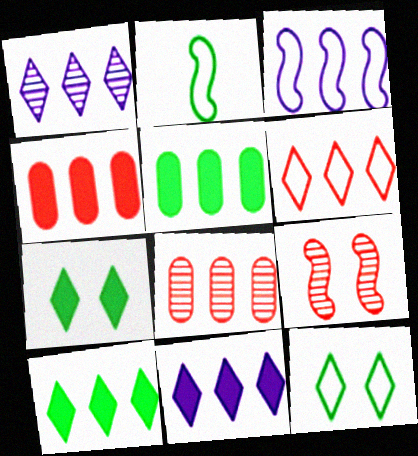[[1, 6, 10], 
[3, 8, 10]]